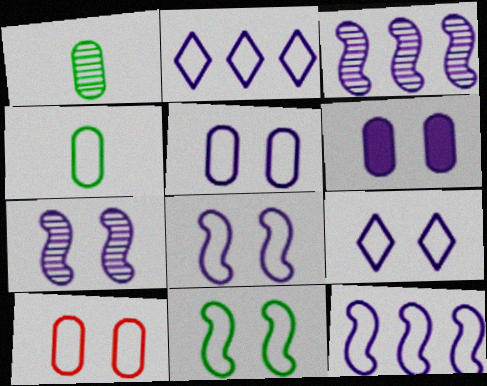[[5, 8, 9], 
[6, 7, 9], 
[9, 10, 11]]